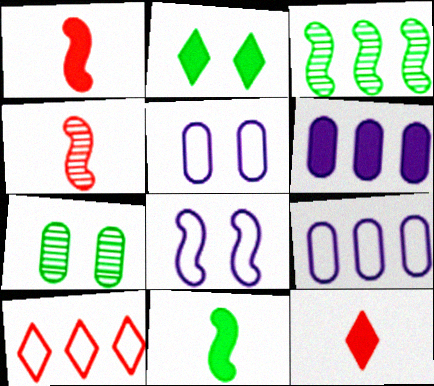[[1, 2, 6], 
[1, 3, 8], 
[2, 4, 9], 
[3, 5, 12], 
[3, 6, 10]]